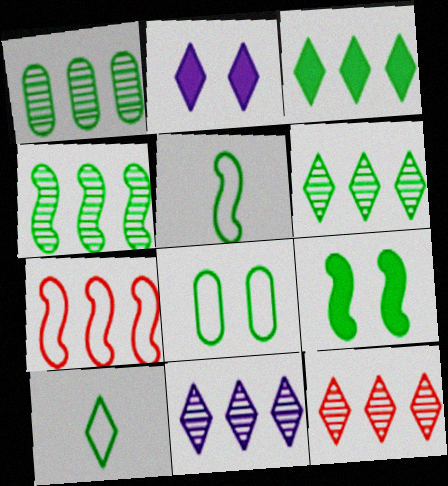[[1, 4, 6], 
[1, 9, 10], 
[2, 10, 12], 
[4, 5, 9], 
[6, 11, 12]]